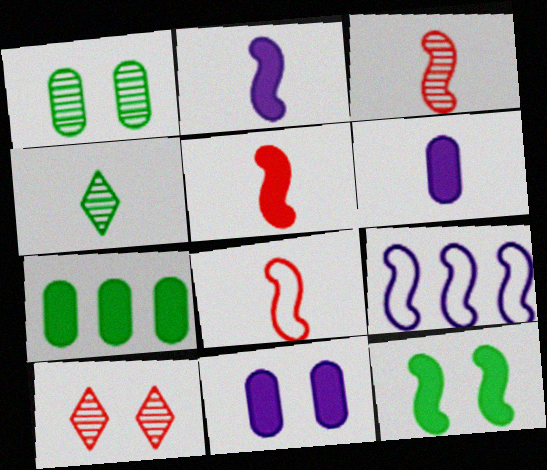[[3, 5, 8], 
[3, 9, 12], 
[4, 6, 8]]